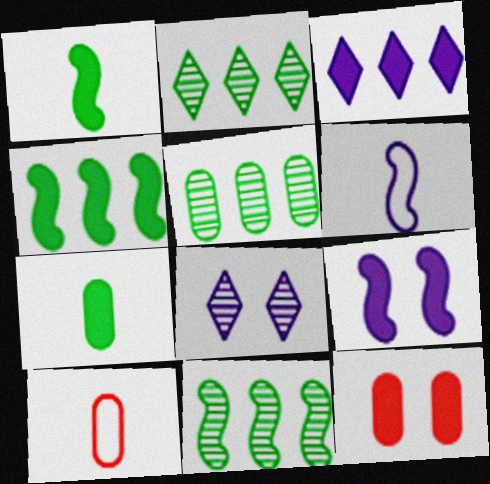[[1, 3, 12], 
[2, 5, 11], 
[2, 6, 12], 
[2, 9, 10], 
[4, 8, 10]]